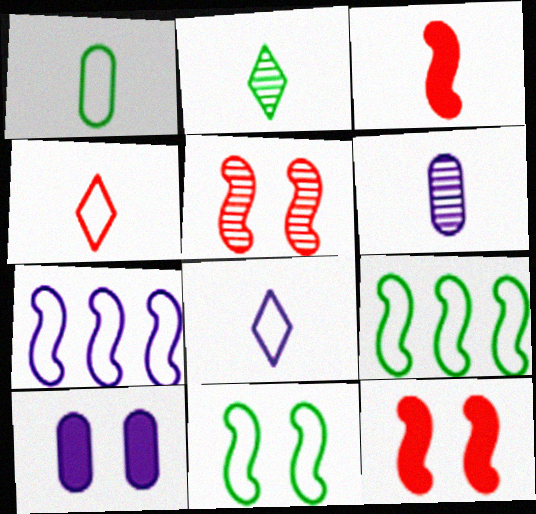[]